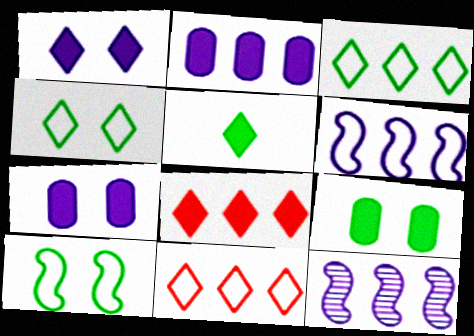[[1, 5, 8]]